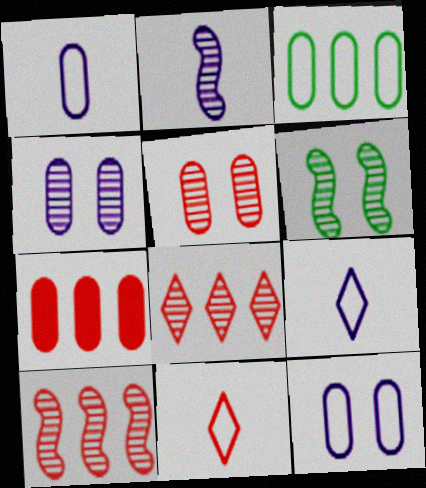[[2, 6, 10], 
[6, 7, 9]]